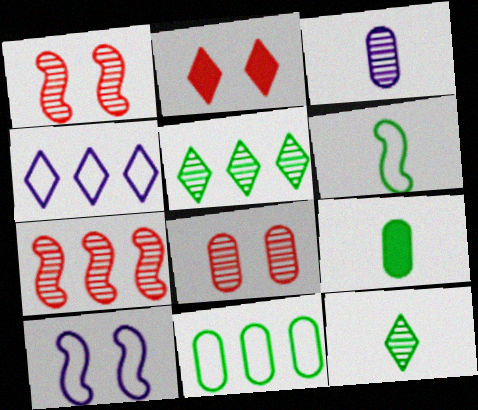[[1, 3, 5], 
[1, 4, 9], 
[2, 4, 12], 
[6, 9, 12]]